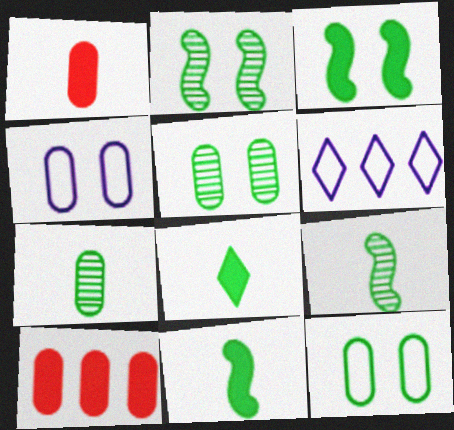[[1, 2, 6], 
[4, 7, 10]]